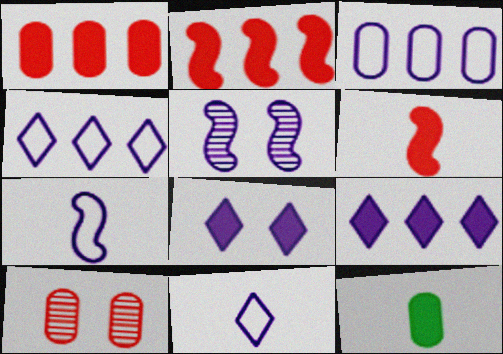[[2, 8, 12], 
[3, 10, 12]]